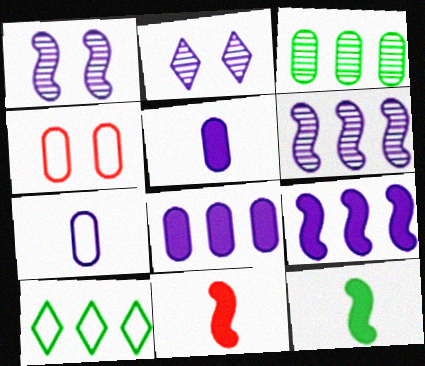[[2, 7, 9], 
[3, 4, 5]]